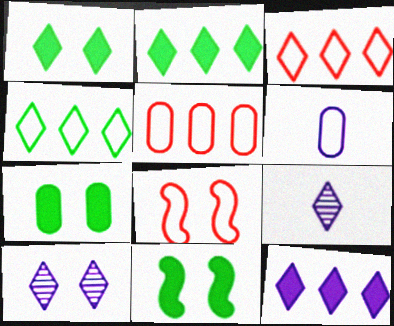[[1, 3, 9], 
[1, 7, 11], 
[4, 6, 8], 
[5, 9, 11], 
[7, 8, 10]]